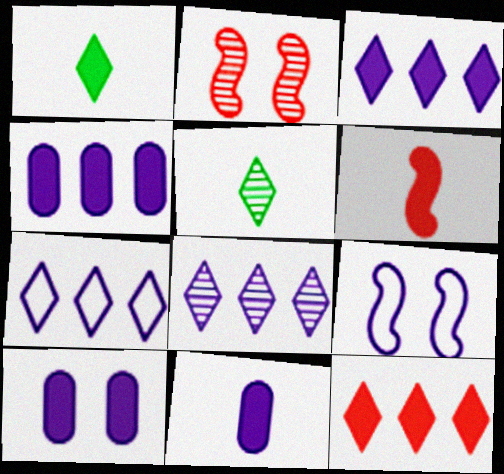[[1, 6, 11], 
[3, 7, 8], 
[4, 10, 11], 
[8, 9, 11]]